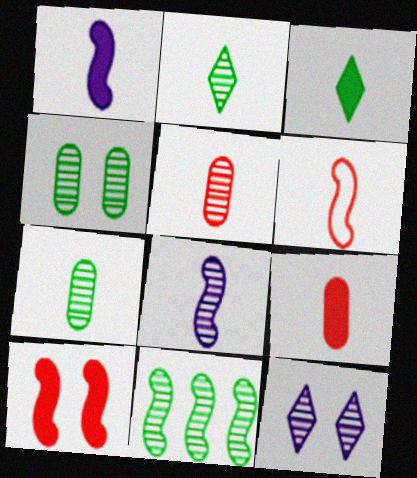[[1, 3, 9], 
[2, 4, 11], 
[2, 5, 8], 
[5, 11, 12]]